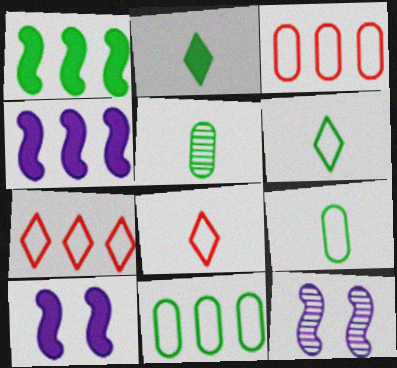[[2, 3, 12], 
[5, 7, 10]]